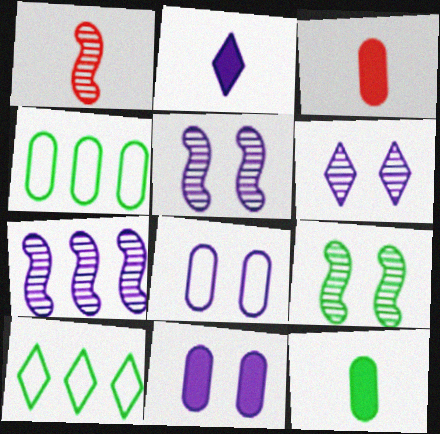[[1, 7, 9], 
[1, 10, 11], 
[2, 7, 8], 
[3, 5, 10], 
[9, 10, 12]]